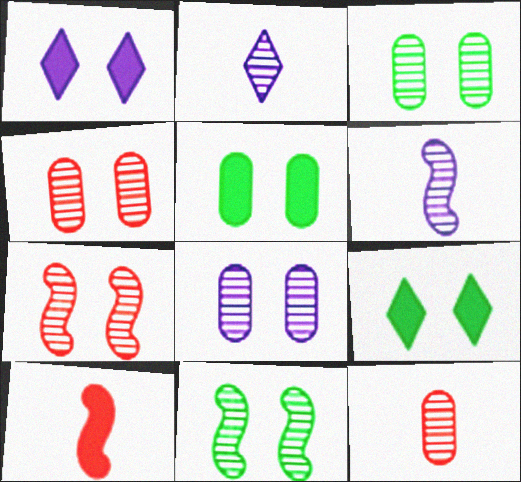[[3, 4, 8]]